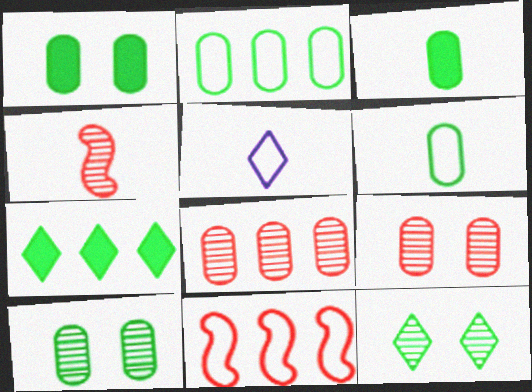[[2, 3, 10], 
[3, 4, 5]]